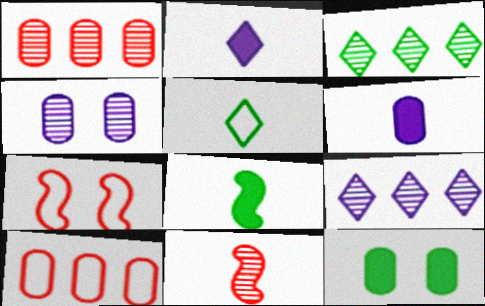[[3, 4, 11], 
[3, 6, 7], 
[5, 6, 11]]